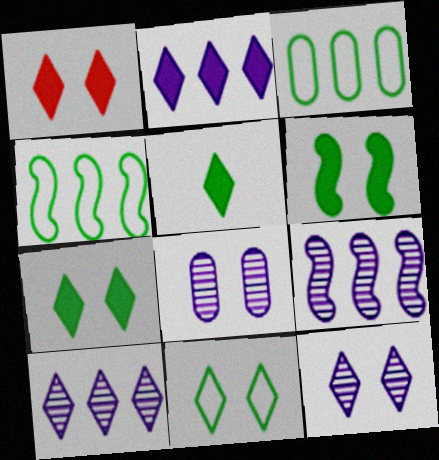[[1, 2, 5], 
[1, 11, 12]]